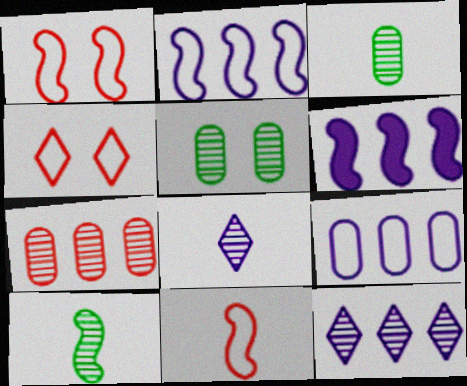[[1, 6, 10], 
[3, 4, 6], 
[6, 9, 12]]